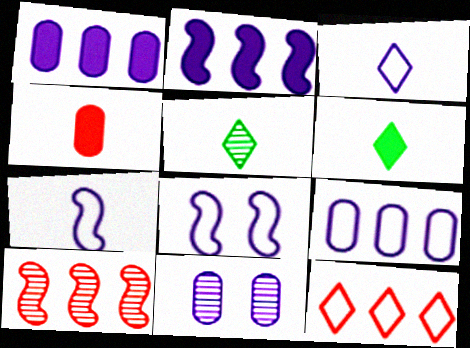[[2, 3, 11], 
[3, 8, 9], 
[4, 5, 7], 
[5, 10, 11]]